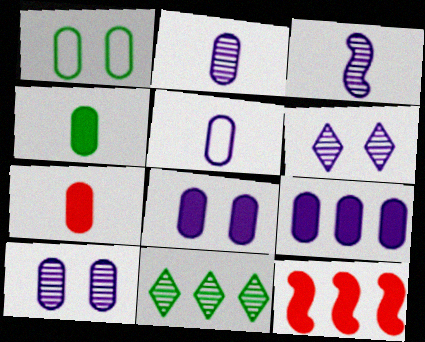[[5, 9, 10]]